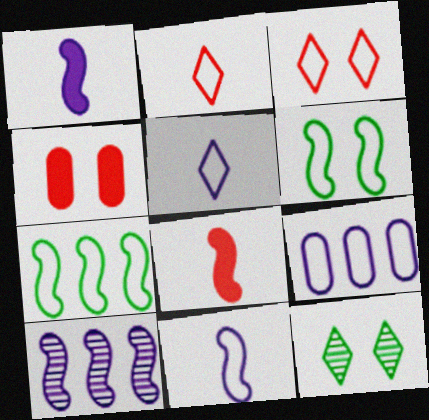[[2, 6, 9], 
[6, 8, 10], 
[8, 9, 12]]